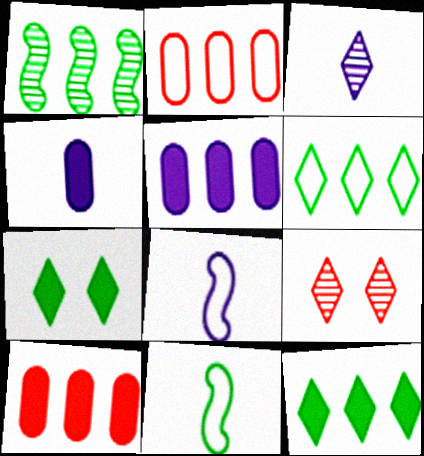[[3, 4, 8], 
[5, 9, 11]]